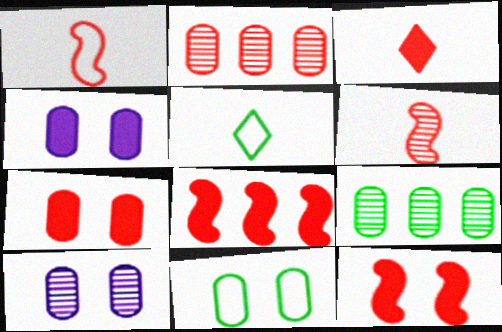[[3, 7, 8], 
[5, 8, 10], 
[7, 10, 11]]